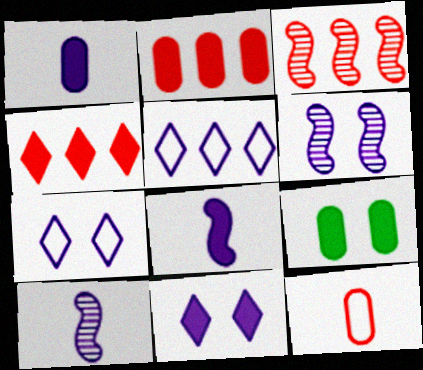[[1, 2, 9], 
[1, 5, 6], 
[4, 8, 9]]